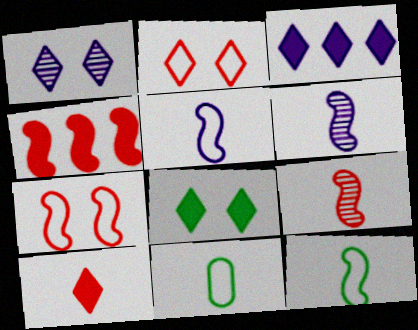[[1, 2, 8], 
[1, 4, 11], 
[3, 8, 10], 
[4, 7, 9], 
[6, 10, 11]]